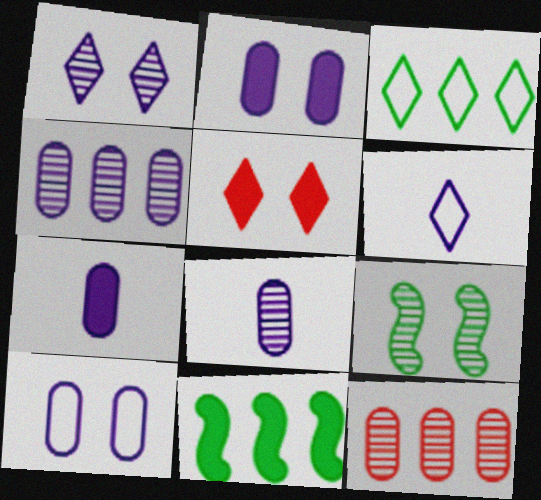[[4, 7, 10], 
[5, 7, 11], 
[5, 9, 10]]